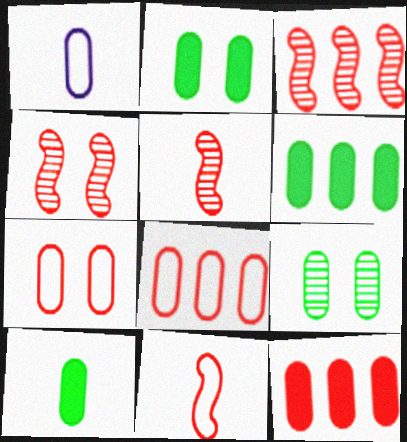[[1, 9, 12], 
[2, 6, 10], 
[3, 4, 5]]